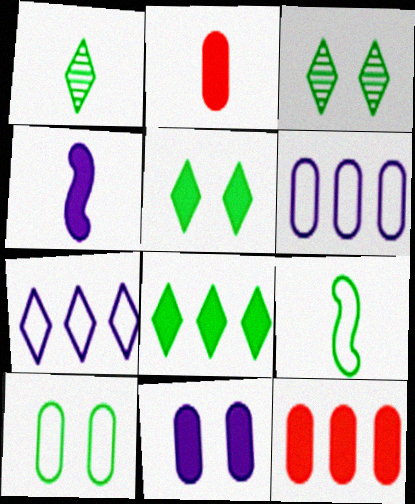[[4, 5, 12]]